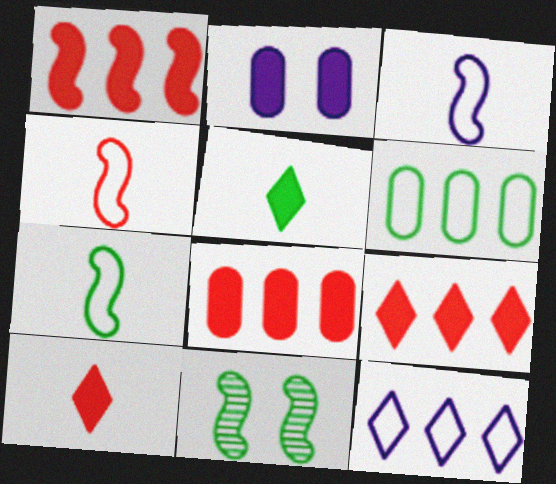[[1, 2, 5], 
[1, 3, 11], 
[1, 8, 9], 
[3, 4, 7], 
[5, 6, 11]]